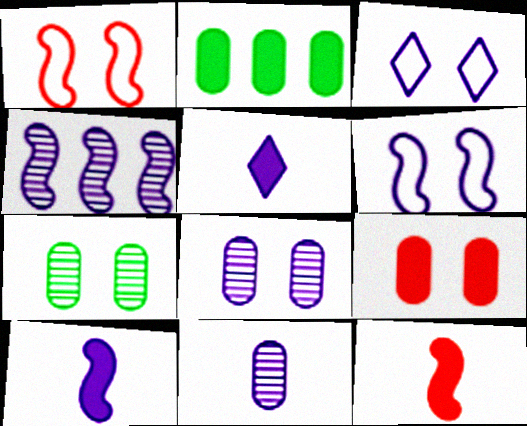[[4, 6, 10]]